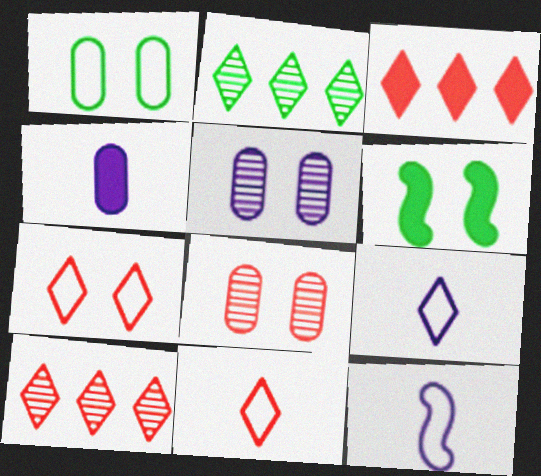[[3, 4, 6], 
[5, 6, 7]]